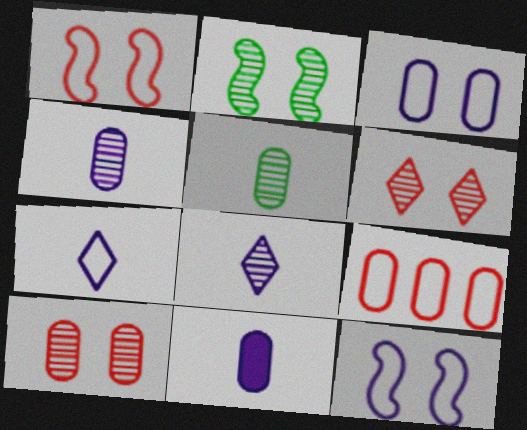[]